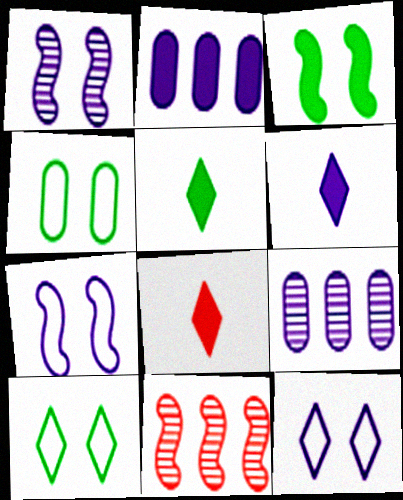[[2, 3, 8], 
[4, 6, 11], 
[5, 6, 8], 
[6, 7, 9]]